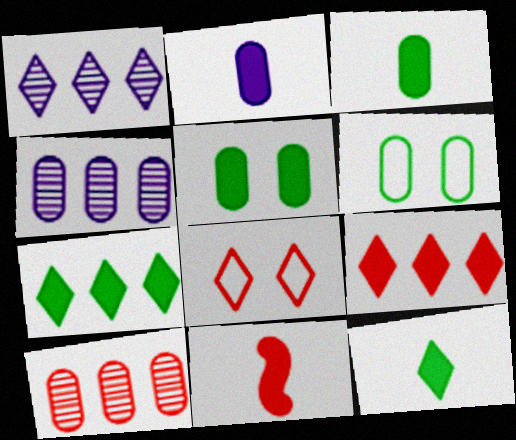[[1, 6, 11], 
[1, 8, 12], 
[2, 6, 10], 
[2, 11, 12], 
[8, 10, 11]]